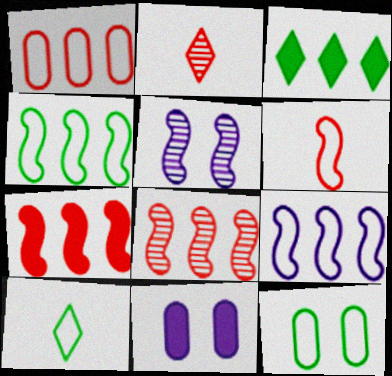[[2, 4, 11], 
[4, 10, 12], 
[8, 10, 11]]